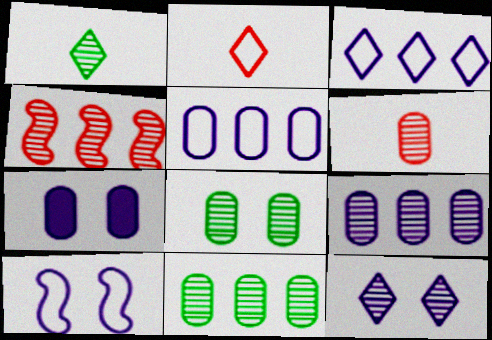[[6, 8, 9], 
[7, 10, 12]]